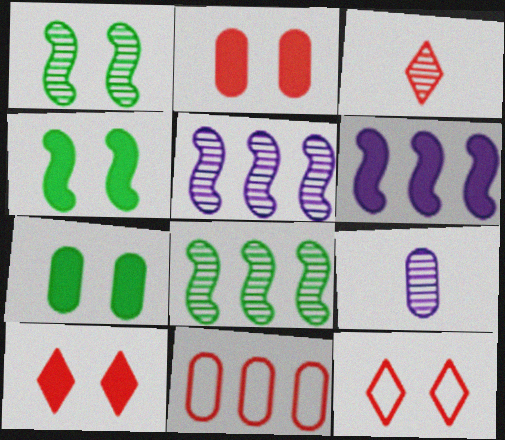[[7, 9, 11]]